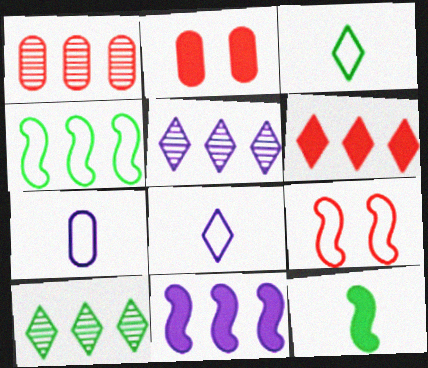[]